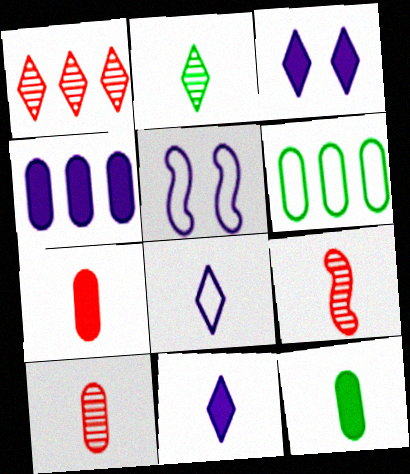[[1, 5, 12], 
[3, 6, 9], 
[8, 9, 12]]